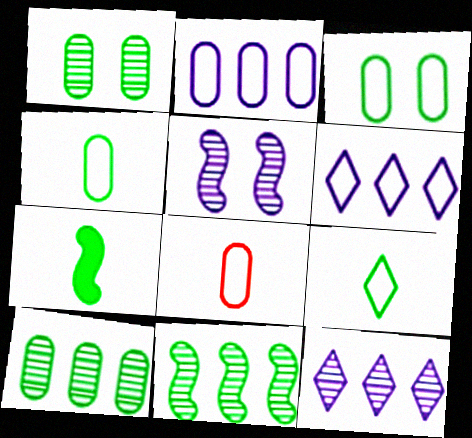[[2, 3, 8]]